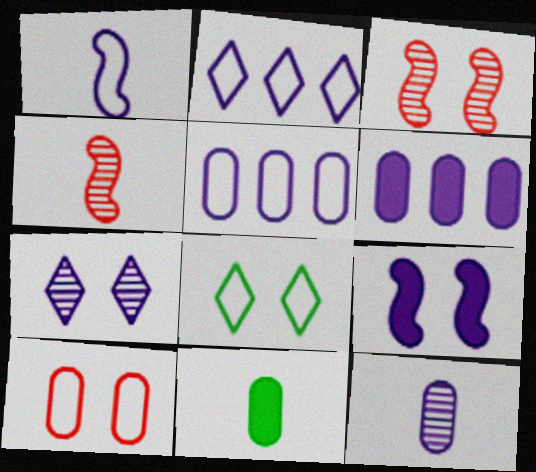[[1, 6, 7], 
[2, 3, 11], 
[2, 9, 12], 
[4, 6, 8]]